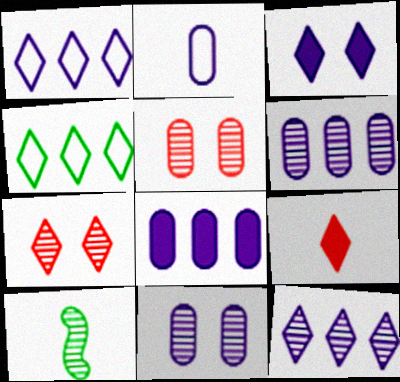[[2, 8, 11], 
[2, 9, 10], 
[5, 10, 12], 
[6, 7, 10]]